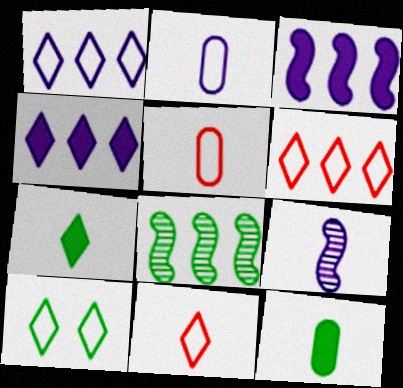[[1, 10, 11], 
[5, 7, 9], 
[8, 10, 12], 
[9, 11, 12]]